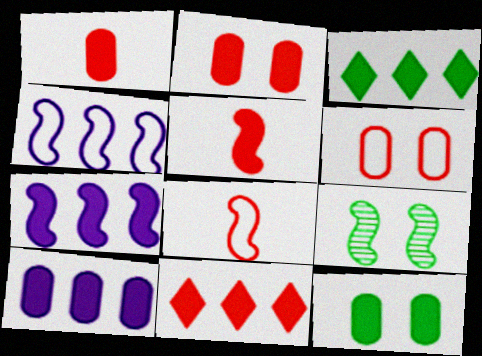[[1, 10, 12], 
[2, 5, 11], 
[4, 5, 9], 
[7, 8, 9]]